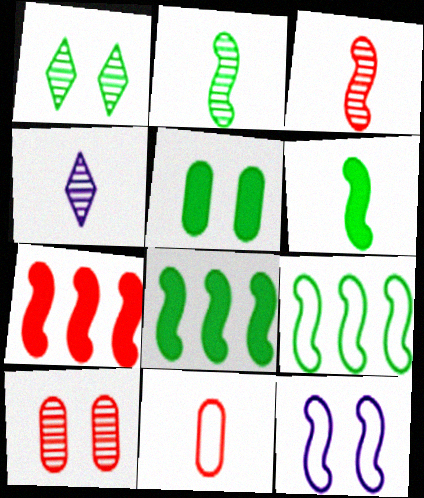[[2, 7, 12], 
[3, 8, 12], 
[4, 6, 11]]